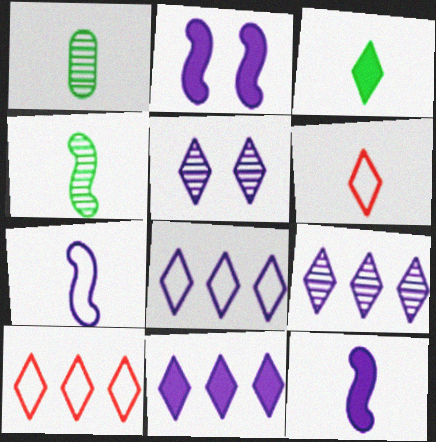[[1, 2, 10], 
[1, 6, 12], 
[3, 5, 10], 
[8, 9, 11]]